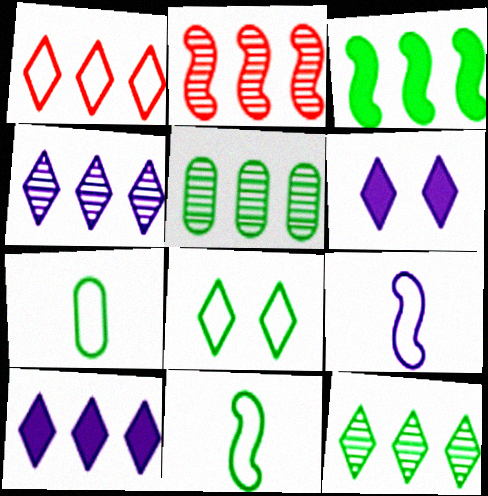[[1, 10, 12], 
[2, 4, 5], 
[2, 6, 7]]